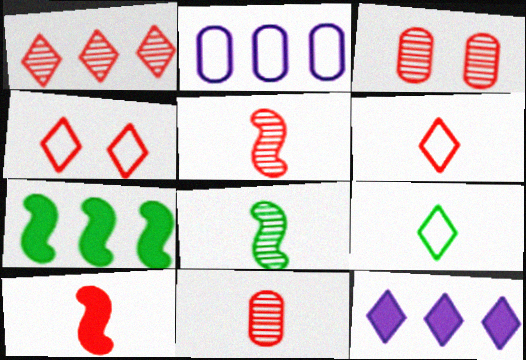[[1, 2, 7], 
[1, 3, 5], 
[6, 10, 11]]